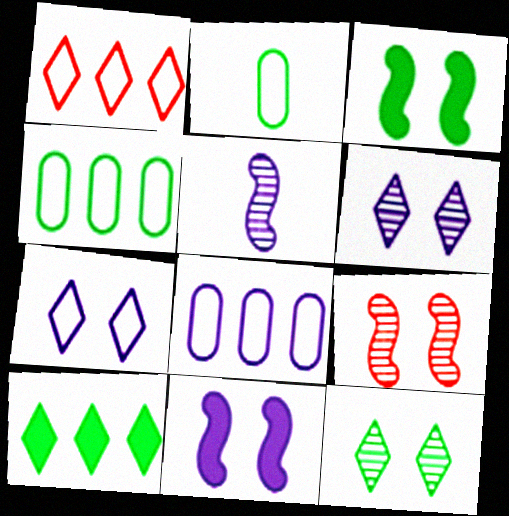[]